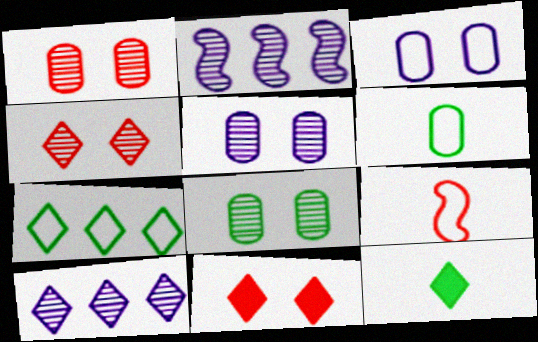[[1, 5, 8], 
[2, 6, 11], 
[3, 7, 9]]